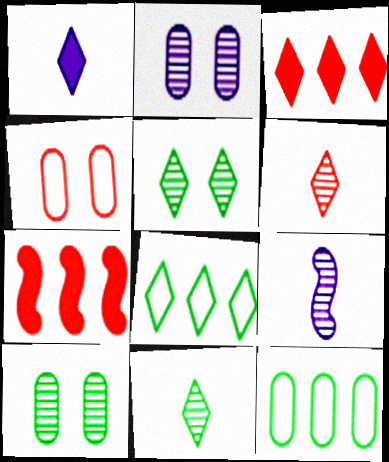[[4, 6, 7]]